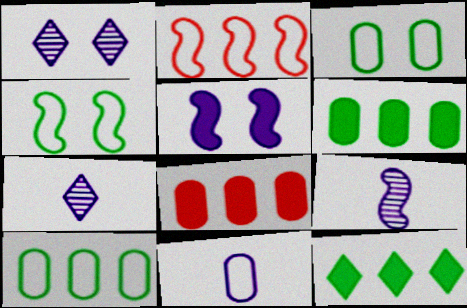[[4, 7, 8]]